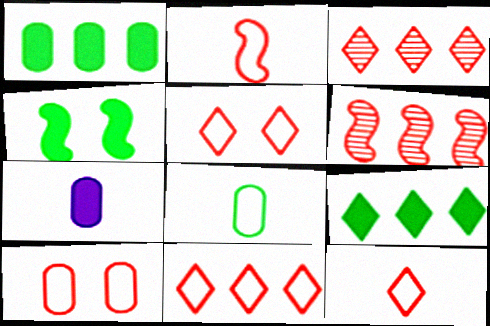[[2, 10, 11], 
[5, 11, 12]]